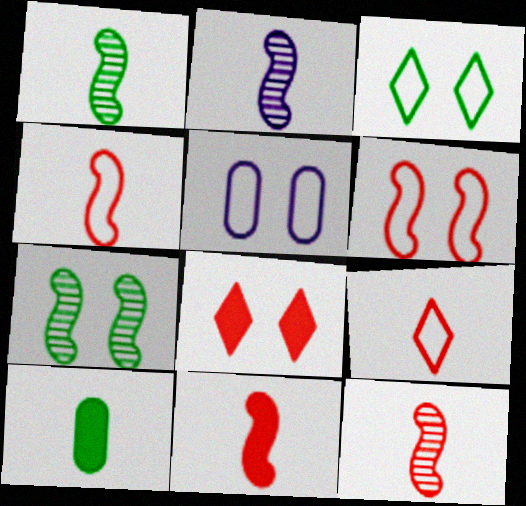[[1, 2, 12], 
[2, 9, 10], 
[3, 5, 6], 
[4, 11, 12], 
[5, 7, 8]]